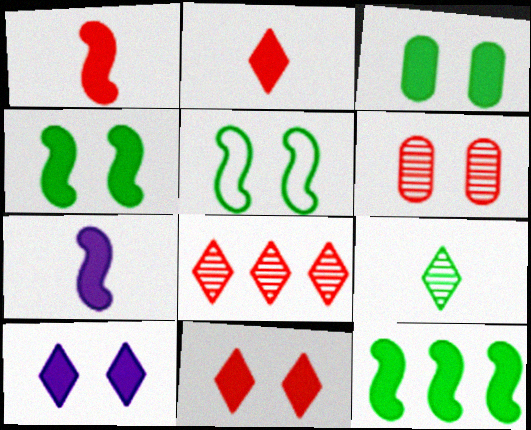[[5, 6, 10]]